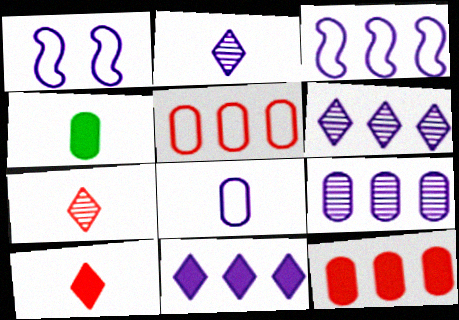[[3, 9, 11]]